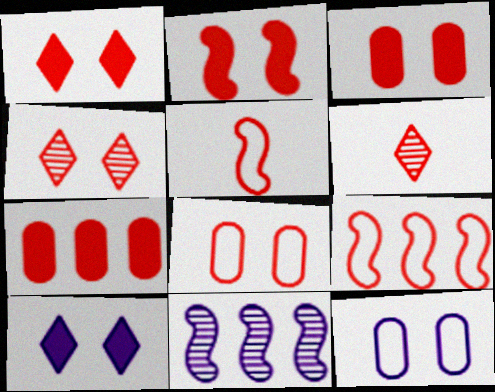[[1, 2, 3], 
[2, 4, 8], 
[3, 6, 9], 
[4, 5, 7]]